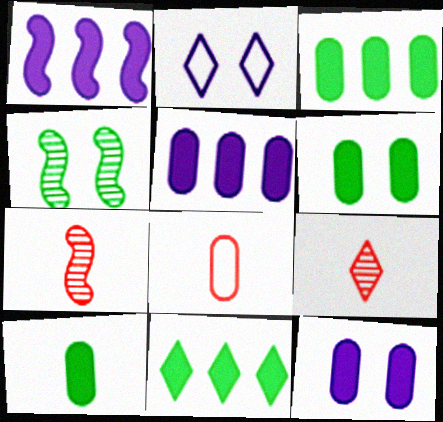[[2, 3, 7], 
[2, 9, 11], 
[3, 6, 10]]